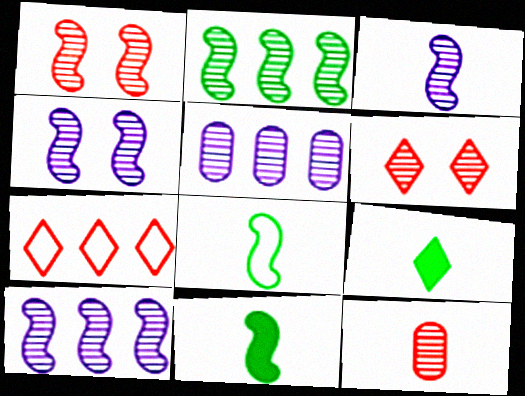[[1, 2, 3], 
[3, 4, 10]]